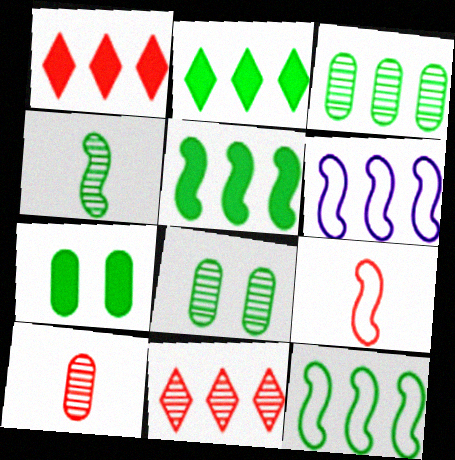[[1, 3, 6], 
[2, 3, 12]]